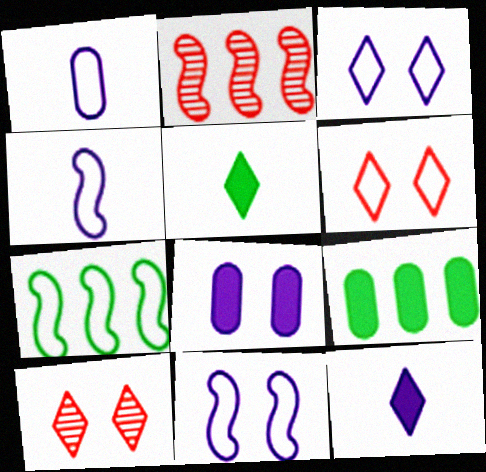[[1, 6, 7], 
[4, 9, 10]]